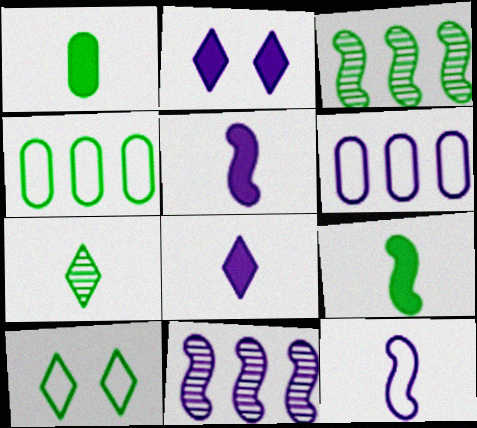[[1, 3, 10]]